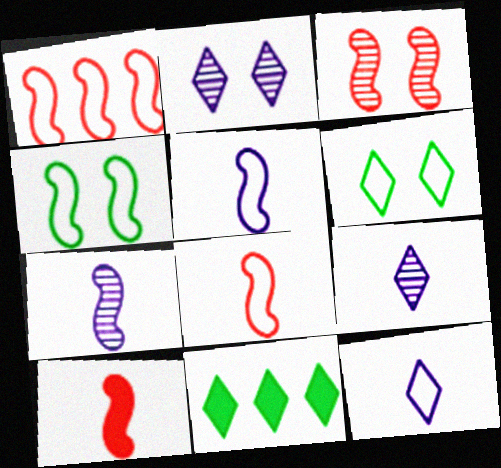[[1, 3, 10], 
[1, 4, 5]]